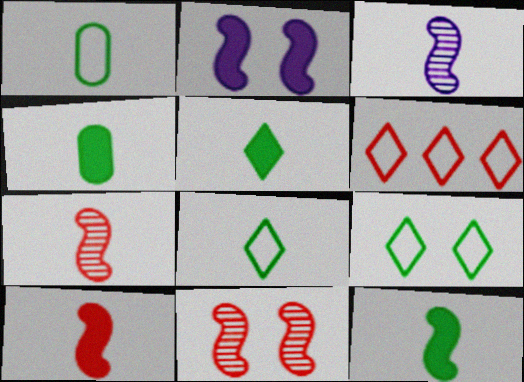[[4, 5, 12]]